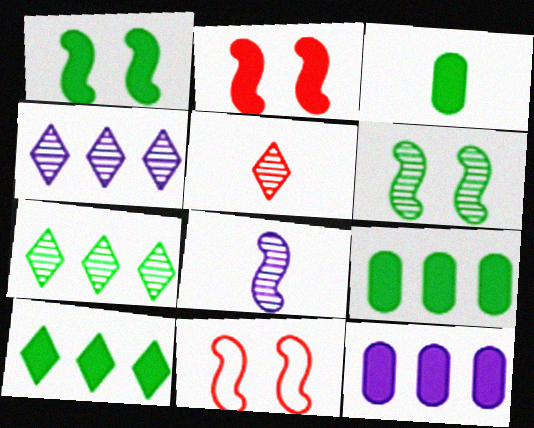[[1, 3, 10], 
[3, 4, 11]]